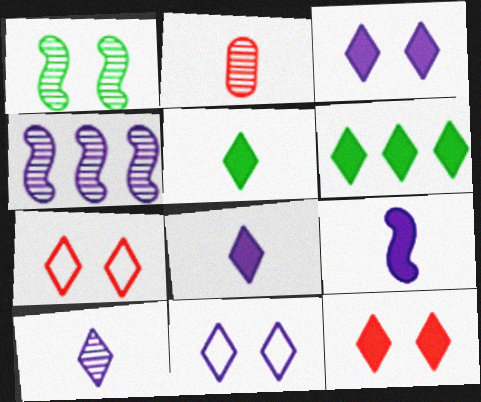[[6, 7, 10], 
[6, 8, 12]]